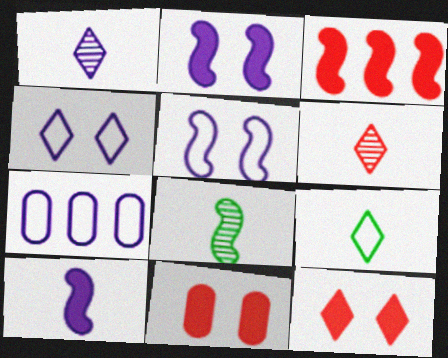[[1, 2, 7], 
[3, 5, 8], 
[7, 8, 12]]